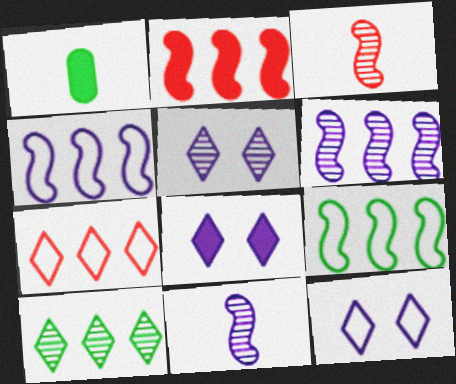[[1, 2, 8], 
[2, 6, 9], 
[5, 8, 12]]